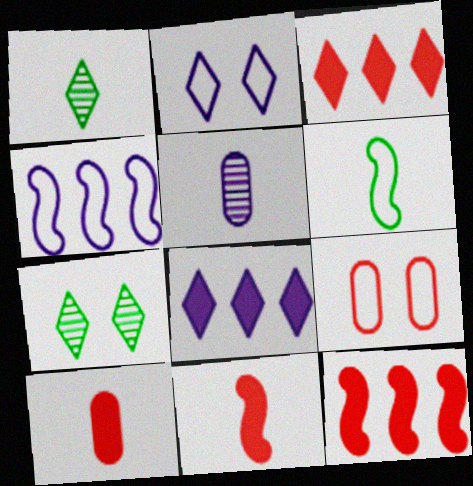[[1, 2, 3], 
[4, 7, 10]]